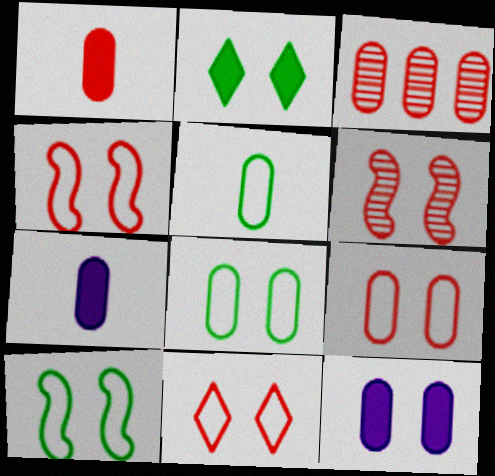[[1, 3, 9], 
[3, 5, 12], 
[3, 7, 8], 
[4, 9, 11]]